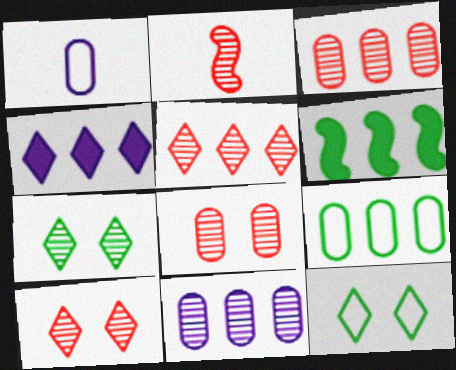[[1, 6, 10], 
[2, 3, 10], 
[2, 5, 8], 
[2, 7, 11]]